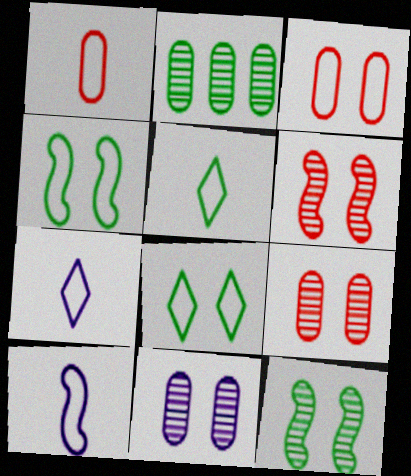[[1, 5, 10]]